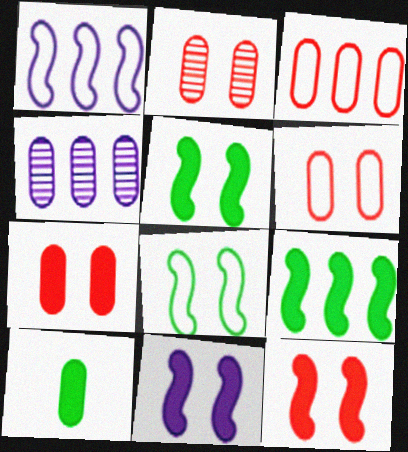[[2, 6, 7], 
[4, 6, 10], 
[5, 11, 12]]